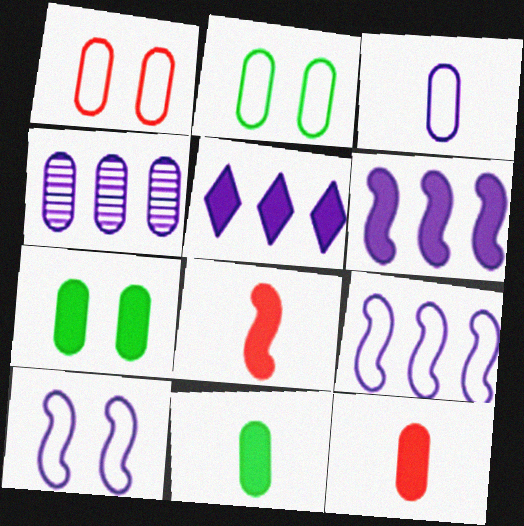[[1, 4, 11], 
[2, 4, 12], 
[4, 5, 9], 
[5, 7, 8]]